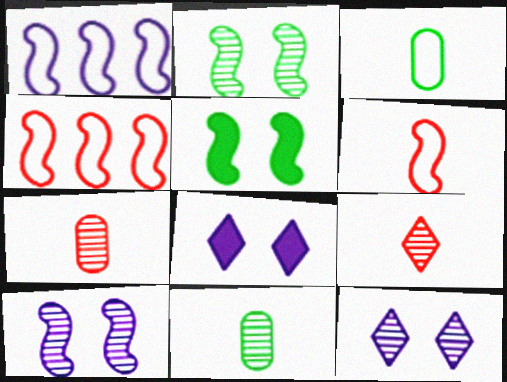[[4, 8, 11]]